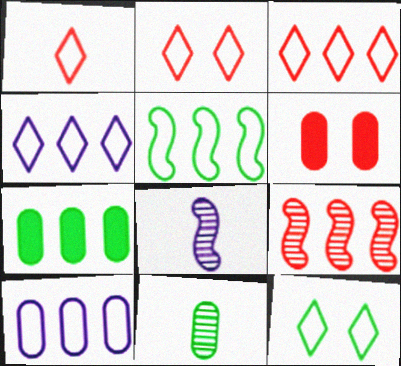[[1, 2, 3], 
[1, 4, 12], 
[1, 6, 9], 
[2, 7, 8], 
[3, 5, 10], 
[4, 7, 9], 
[6, 10, 11]]